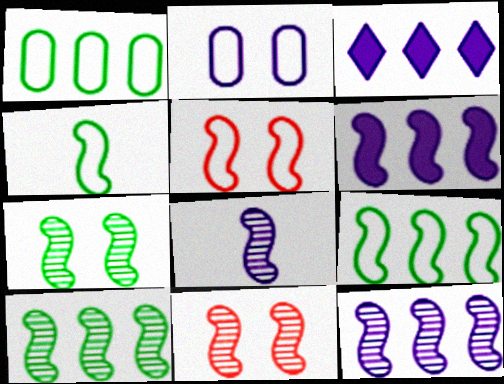[[2, 3, 8], 
[4, 6, 11], 
[8, 10, 11]]